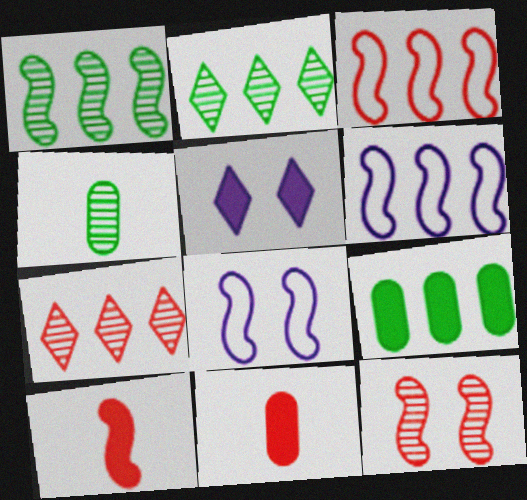[[1, 8, 10], 
[2, 8, 11], 
[3, 4, 5], 
[3, 10, 12], 
[5, 9, 10], 
[6, 7, 9]]